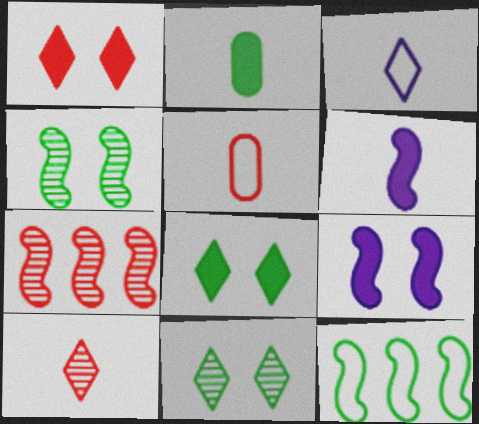[[1, 5, 7], 
[2, 11, 12]]